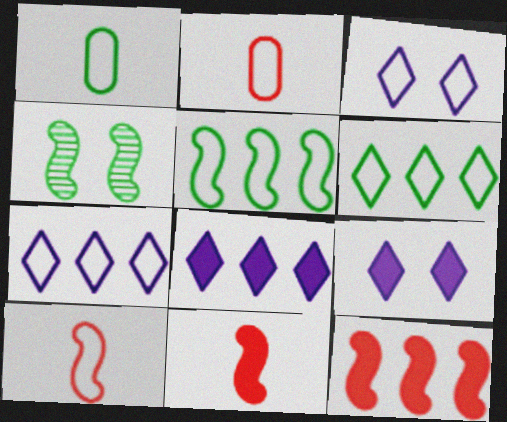[[2, 3, 5], 
[2, 4, 8]]